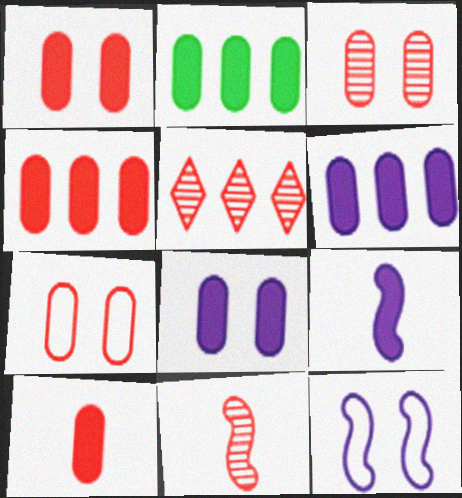[[1, 3, 7], 
[1, 4, 10], 
[2, 4, 6], 
[2, 8, 10], 
[3, 5, 11]]